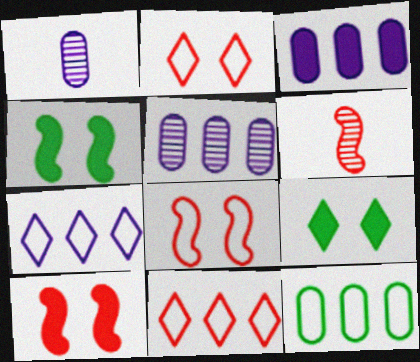[[1, 4, 11]]